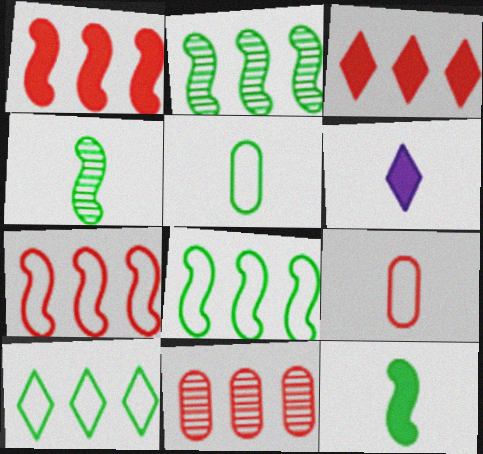[[3, 7, 11], 
[4, 6, 9]]